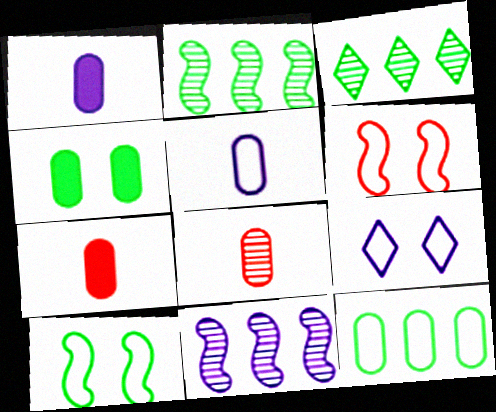[[1, 3, 6], 
[1, 9, 11], 
[2, 7, 9]]